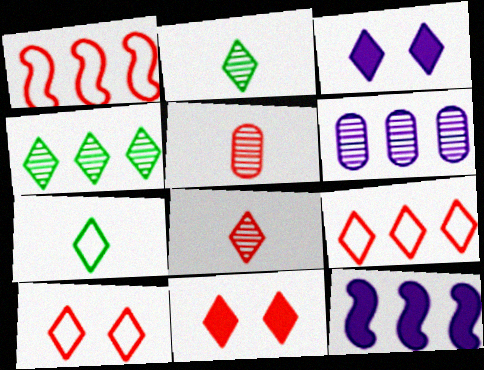[[1, 5, 11], 
[2, 3, 9], 
[8, 9, 11]]